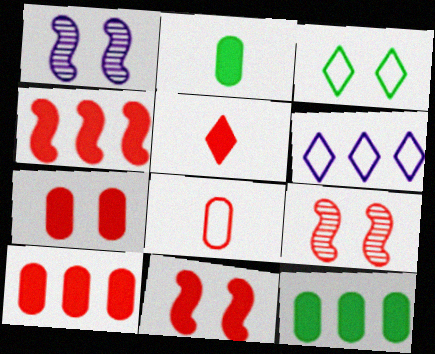[[1, 3, 7], 
[2, 6, 9], 
[4, 5, 7], 
[5, 10, 11]]